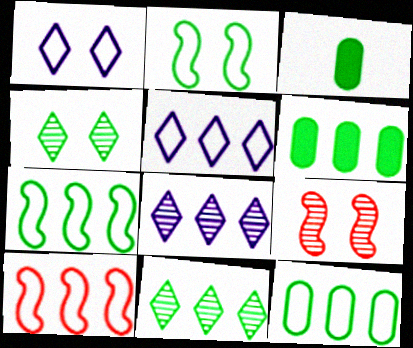[[2, 3, 11], 
[3, 4, 7], 
[3, 5, 9], 
[5, 10, 12], 
[6, 7, 11], 
[6, 8, 10]]